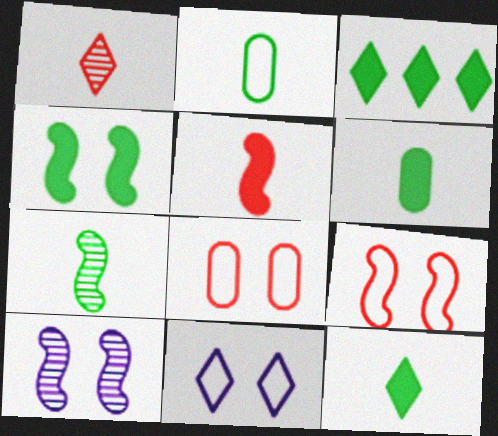[[1, 3, 11], 
[2, 7, 12], 
[3, 4, 6], 
[4, 9, 10]]